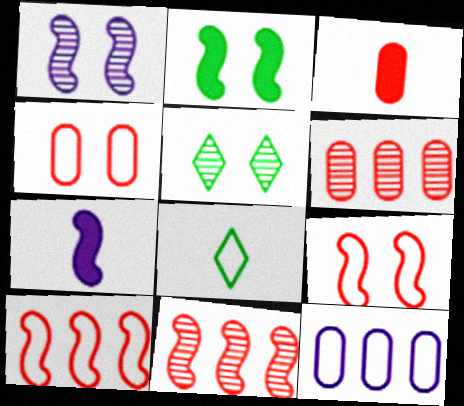[[1, 2, 9], 
[3, 4, 6], 
[8, 9, 12]]